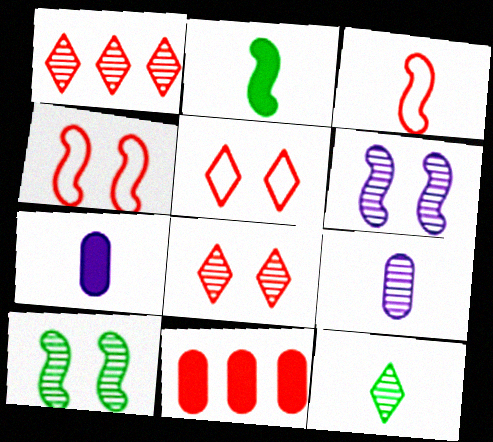[[1, 9, 10], 
[3, 7, 12], 
[3, 8, 11]]